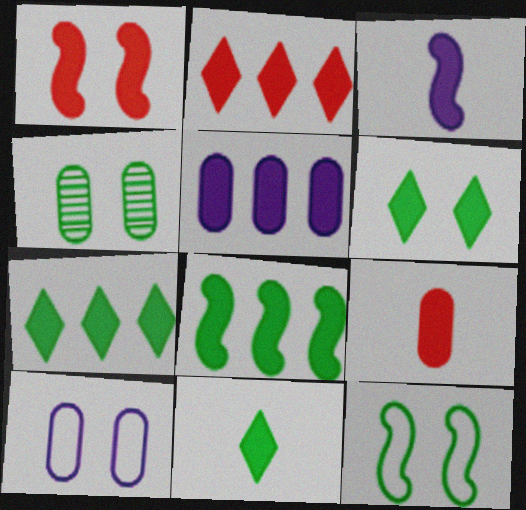[[1, 2, 9], 
[1, 3, 8], 
[1, 5, 11], 
[2, 5, 8], 
[3, 9, 11], 
[4, 6, 12], 
[6, 7, 11]]